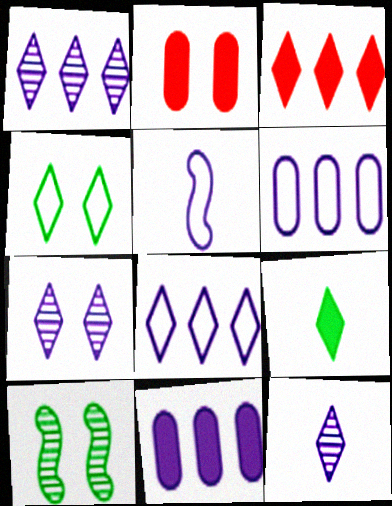[[1, 7, 12], 
[3, 4, 12], 
[5, 7, 11]]